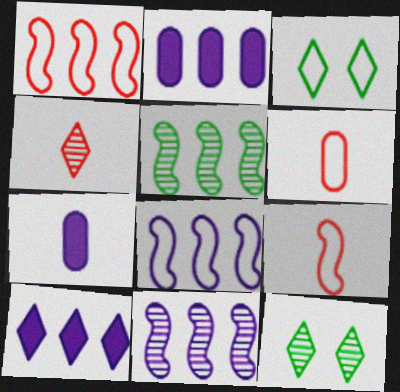[[1, 7, 12], 
[2, 9, 12], 
[3, 4, 10], 
[3, 6, 8]]